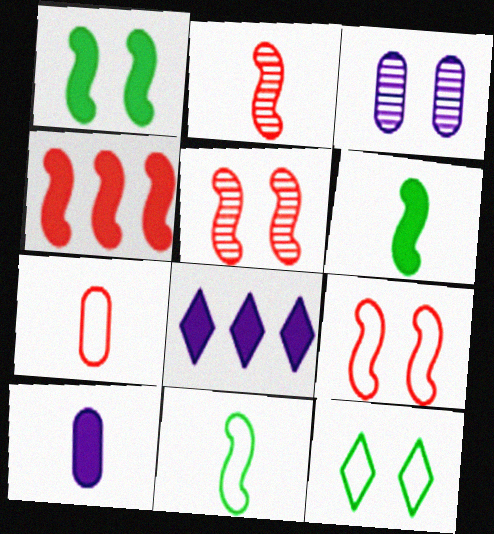[[2, 4, 9]]